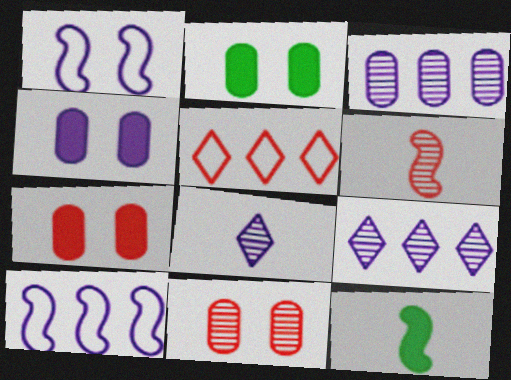[[2, 4, 7], 
[4, 8, 10], 
[5, 6, 7]]